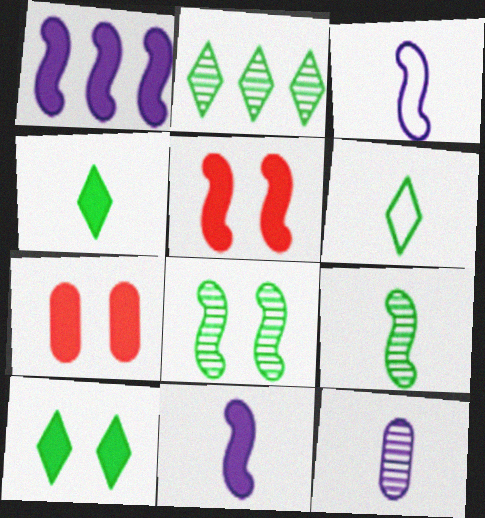[[1, 4, 7], 
[2, 3, 7], 
[2, 6, 10]]